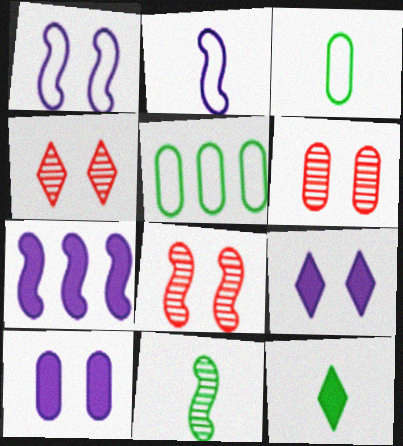[[3, 4, 7], 
[3, 11, 12], 
[4, 6, 8]]